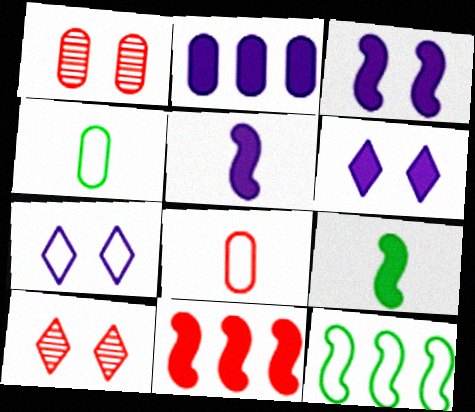[[1, 2, 4], 
[2, 5, 6], 
[3, 9, 11], 
[7, 8, 12], 
[8, 10, 11]]